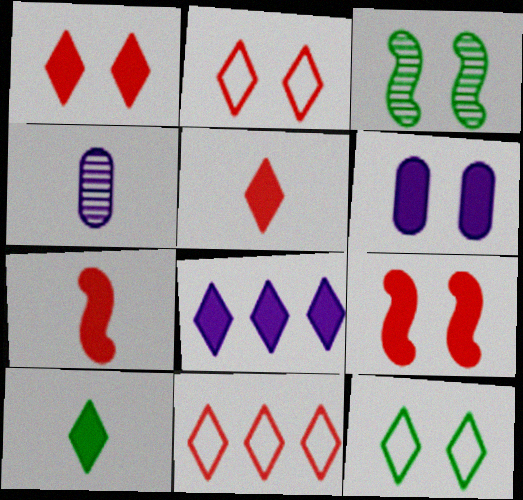[[1, 8, 10], 
[2, 3, 6]]